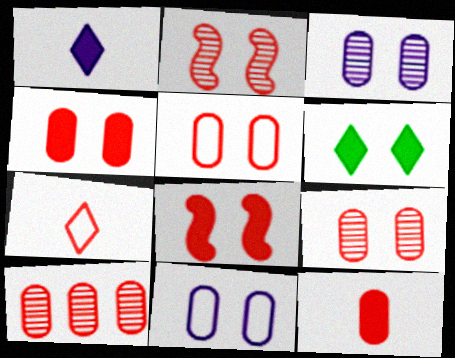[[2, 6, 11], 
[4, 5, 9], 
[5, 10, 12], 
[7, 8, 10]]